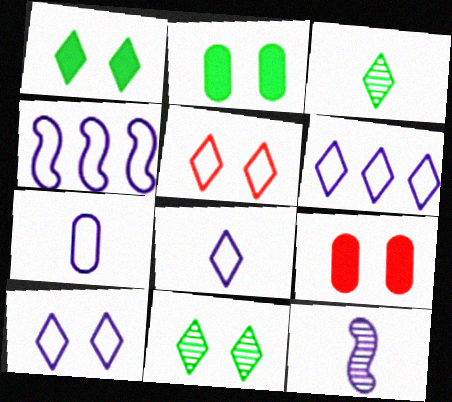[[3, 4, 9], 
[4, 7, 10], 
[6, 8, 10]]